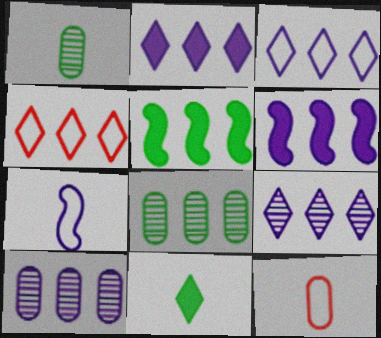[[2, 3, 9], 
[3, 6, 10], 
[4, 5, 10], 
[4, 6, 8]]